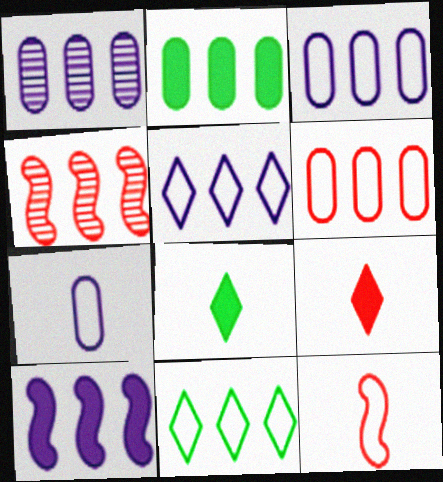[[1, 2, 6], 
[1, 5, 10], 
[2, 4, 5]]